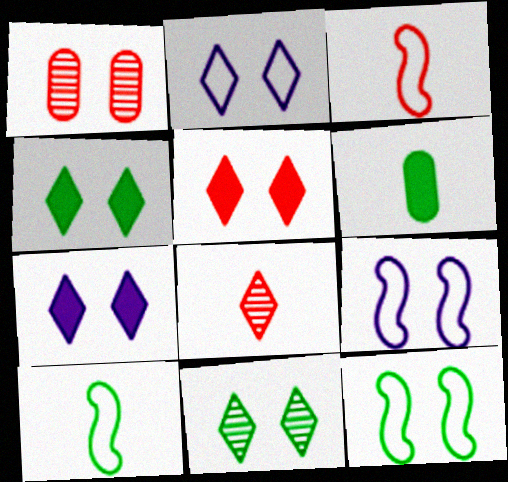[[1, 4, 9], 
[1, 7, 12], 
[2, 5, 11], 
[4, 5, 7]]